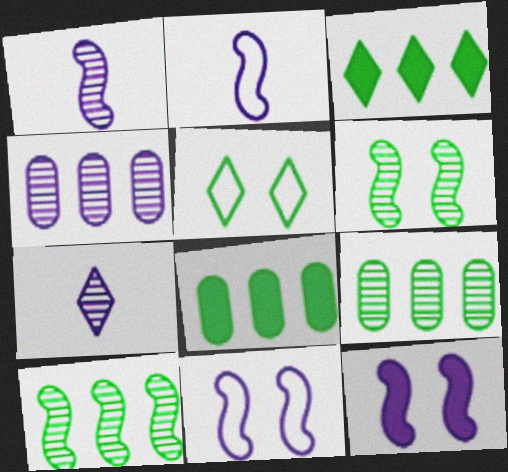[]